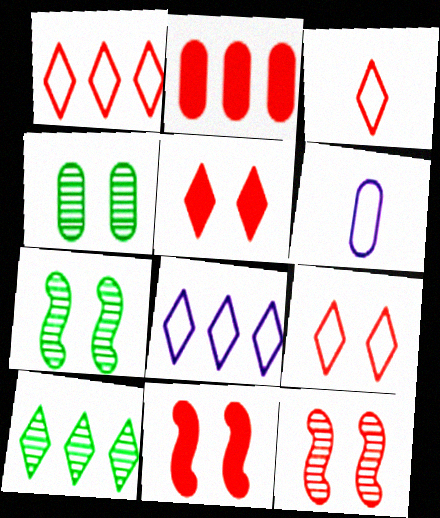[[1, 3, 9], 
[2, 3, 12], 
[2, 4, 6], 
[6, 10, 11]]